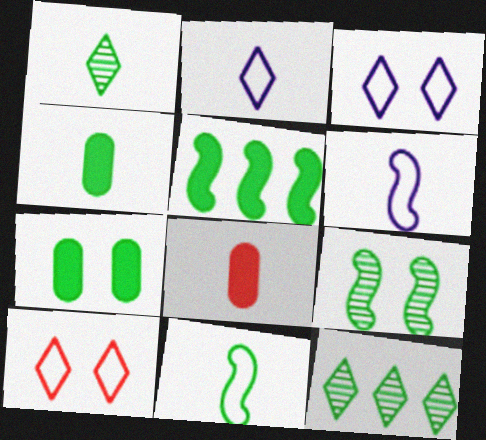[[1, 4, 11], 
[1, 6, 8], 
[5, 9, 11], 
[7, 11, 12]]